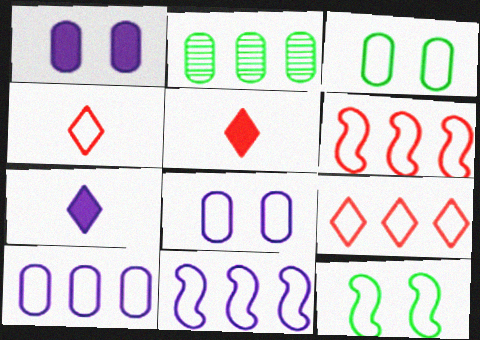[[3, 4, 11], 
[4, 10, 12]]